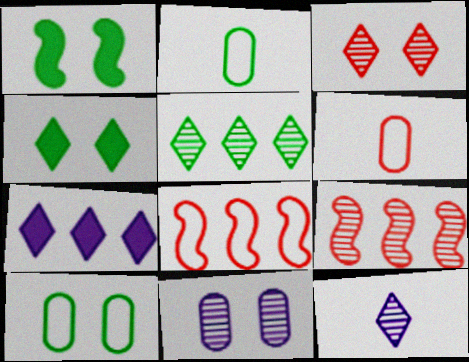[[1, 2, 5], 
[3, 5, 12]]